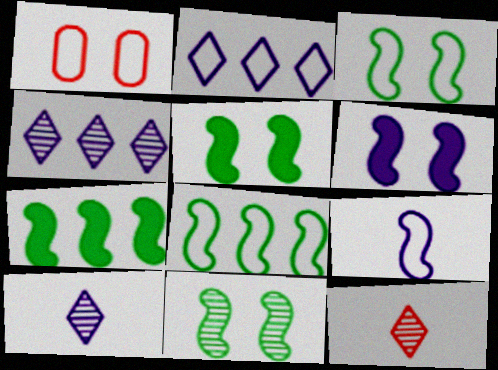[[1, 7, 10], 
[3, 5, 11]]